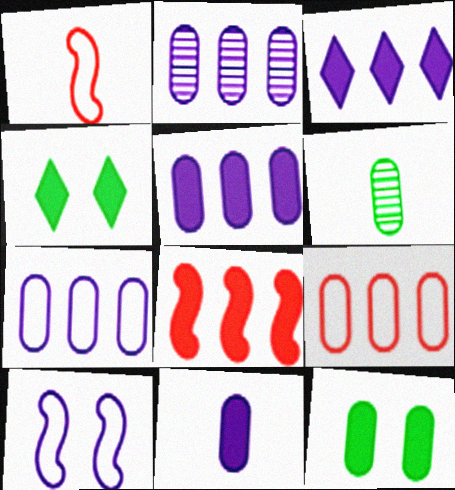[[1, 2, 4], 
[2, 5, 7], 
[4, 8, 11]]